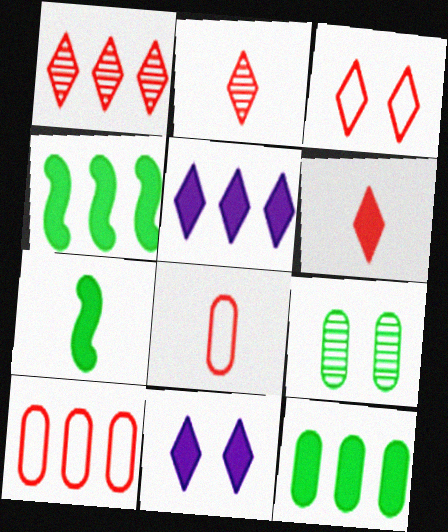[[1, 3, 6]]